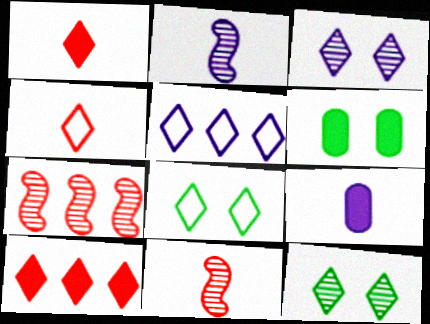[[1, 5, 12], 
[4, 5, 8], 
[5, 6, 11], 
[7, 8, 9]]